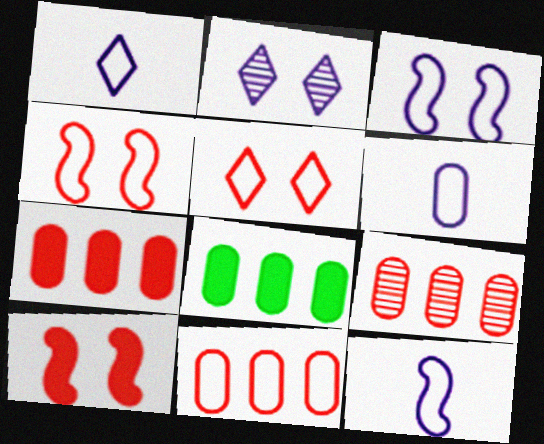[[1, 6, 12], 
[7, 9, 11]]